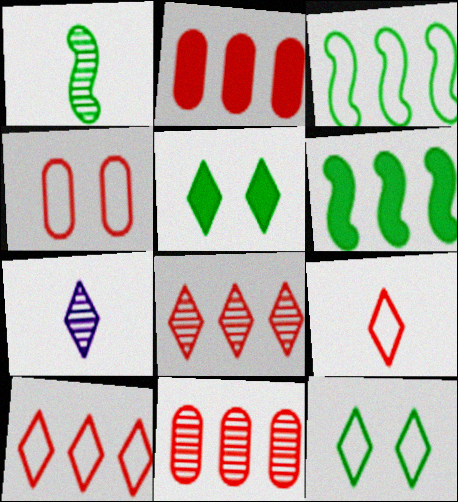[[4, 6, 7], 
[5, 7, 10]]